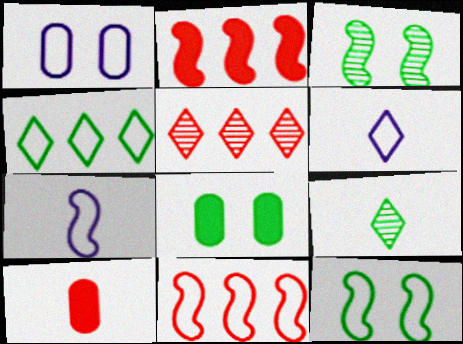[[1, 2, 9], 
[2, 3, 7], 
[5, 7, 8], 
[7, 9, 10], 
[7, 11, 12]]